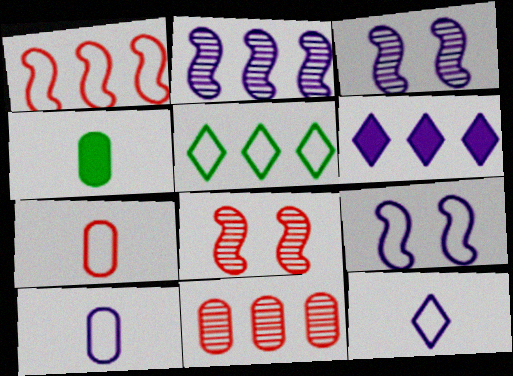[[3, 6, 10], 
[5, 7, 9]]